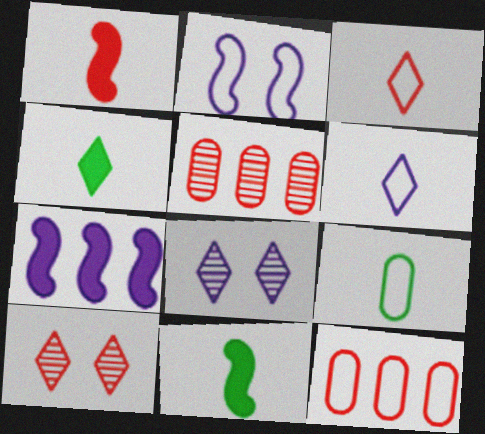[[1, 10, 12], 
[2, 4, 5], 
[7, 9, 10], 
[8, 11, 12]]